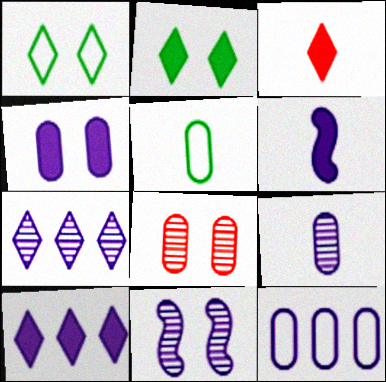[[1, 3, 7], 
[2, 3, 10], 
[4, 6, 10], 
[4, 9, 12], 
[7, 9, 11]]